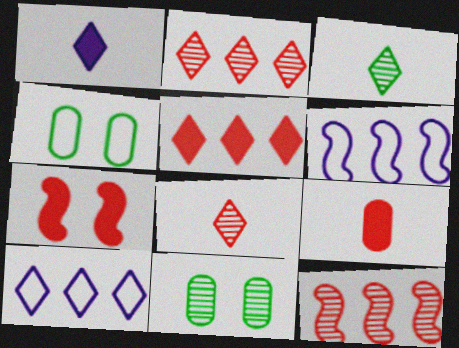[[1, 4, 12], 
[5, 7, 9]]